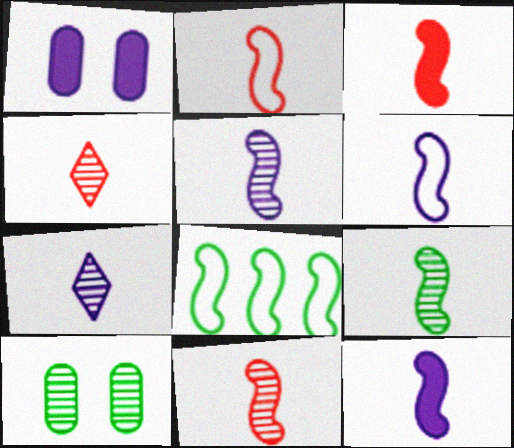[[1, 4, 8], 
[2, 3, 11], 
[2, 9, 12], 
[3, 6, 9], 
[5, 6, 12], 
[5, 9, 11]]